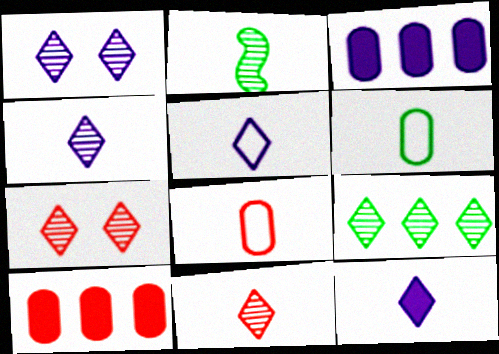[[1, 9, 11], 
[2, 8, 12], 
[4, 5, 12], 
[4, 7, 9]]